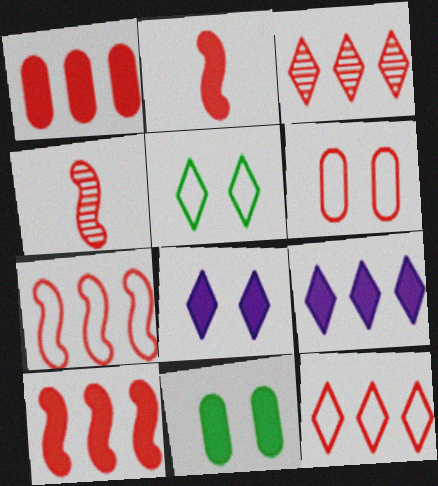[[1, 3, 7], 
[2, 3, 6], 
[2, 9, 11]]